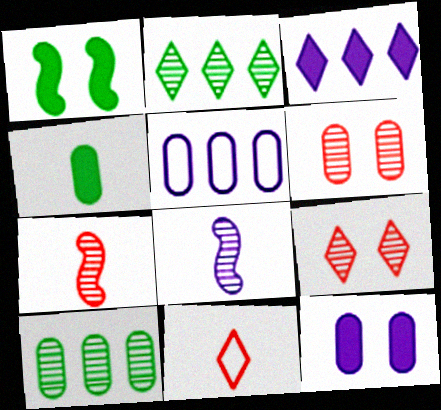[[2, 6, 8], 
[4, 5, 6], 
[4, 8, 11], 
[8, 9, 10]]